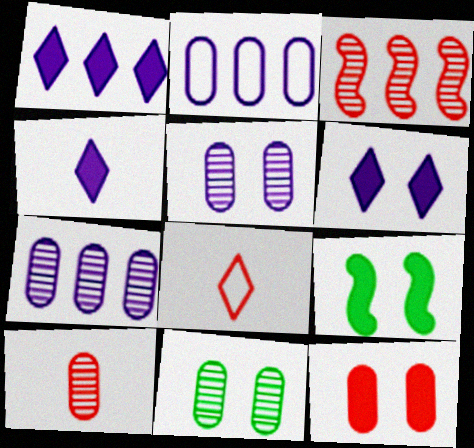[[1, 4, 6], 
[3, 8, 12], 
[6, 9, 12], 
[7, 8, 9], 
[7, 10, 11]]